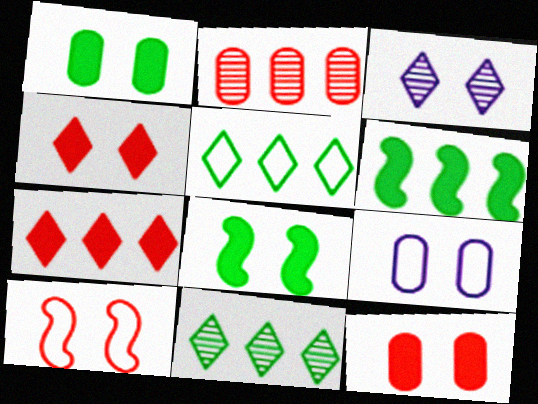[[1, 3, 10]]